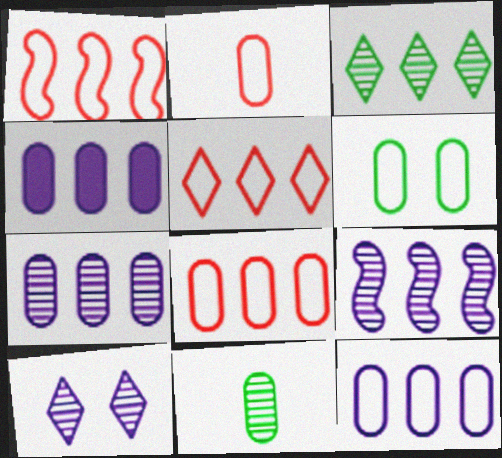[[1, 3, 4], 
[1, 5, 8], 
[2, 6, 12], 
[4, 7, 12]]